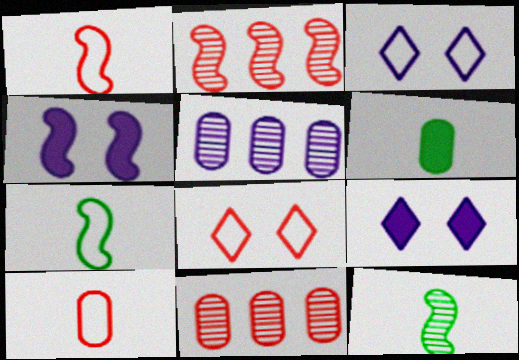[[2, 3, 6], 
[2, 4, 7], 
[7, 9, 11]]